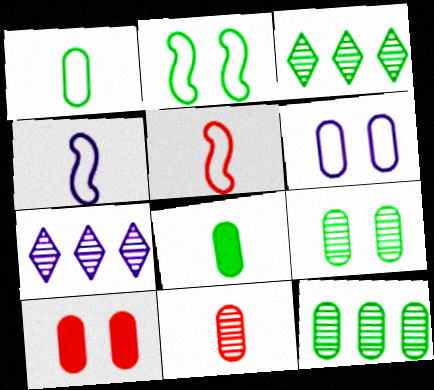[[2, 3, 8], 
[3, 4, 10], 
[6, 9, 10]]